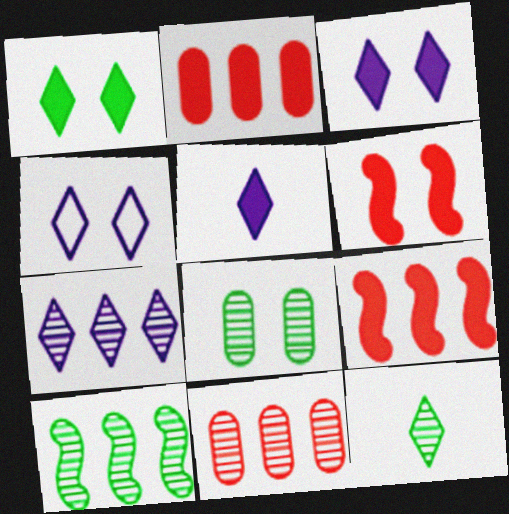[[4, 5, 7], 
[4, 6, 8], 
[7, 10, 11], 
[8, 10, 12]]